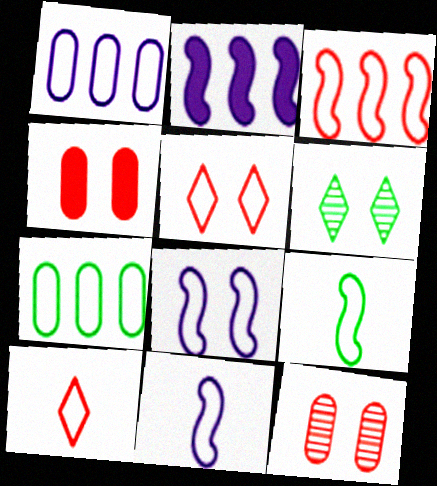[[1, 5, 9], 
[3, 8, 9], 
[4, 6, 8], 
[5, 7, 11], 
[7, 8, 10]]